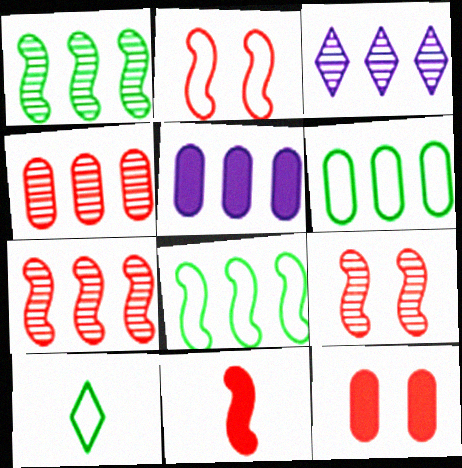[[1, 3, 4], 
[2, 7, 11], 
[4, 5, 6], 
[5, 9, 10]]